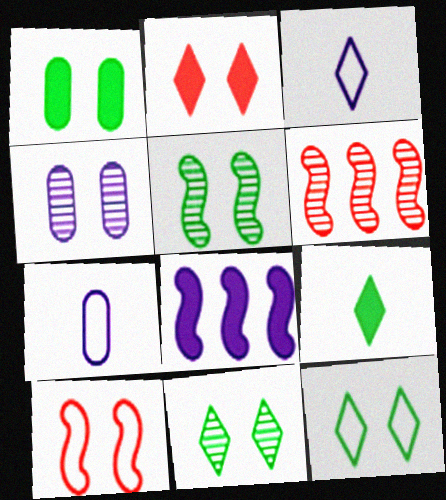[[1, 3, 6], 
[1, 5, 12], 
[3, 4, 8]]